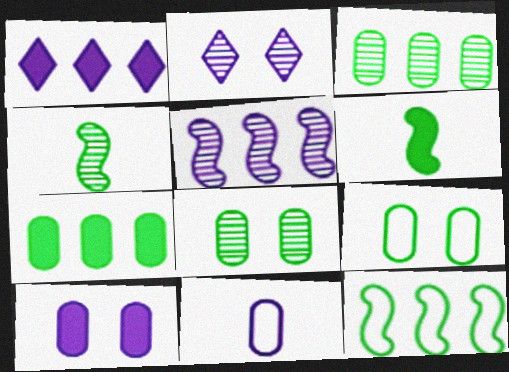[]